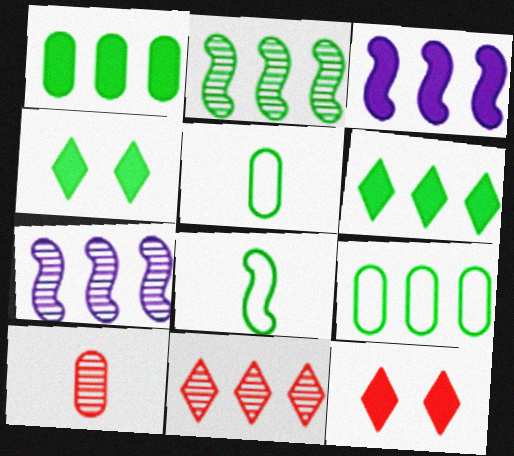[[2, 4, 5], 
[2, 6, 9], 
[3, 9, 11], 
[5, 7, 12]]